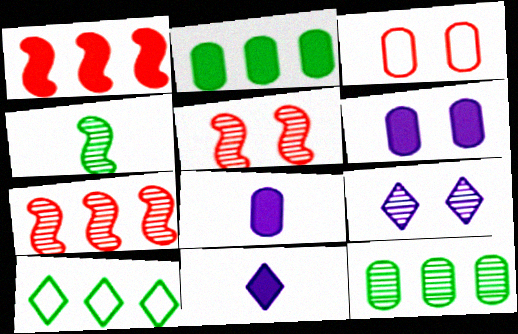[[3, 8, 12], 
[5, 8, 10]]